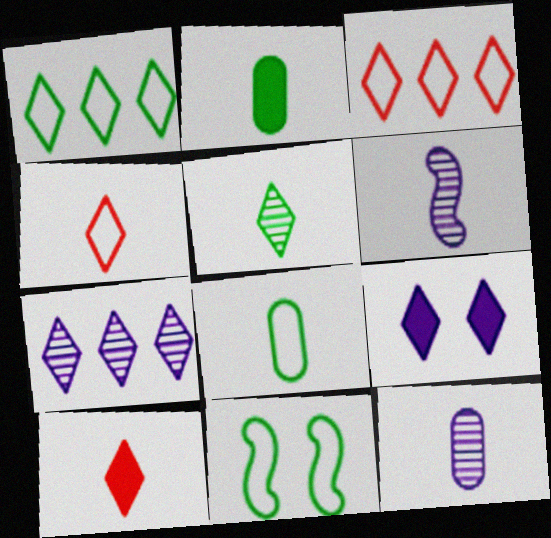[[1, 8, 11], 
[2, 4, 6], 
[3, 5, 9], 
[6, 8, 10]]